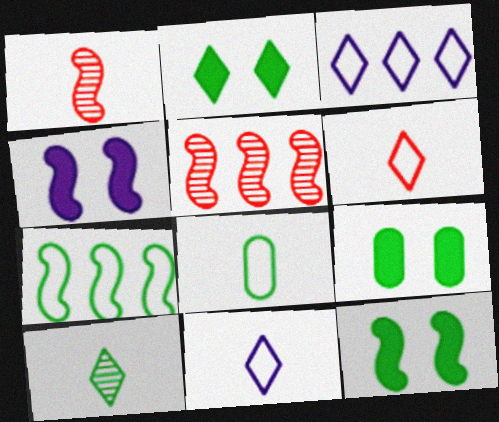[[1, 3, 9], 
[1, 4, 7], 
[2, 9, 12], 
[5, 9, 11], 
[7, 9, 10]]